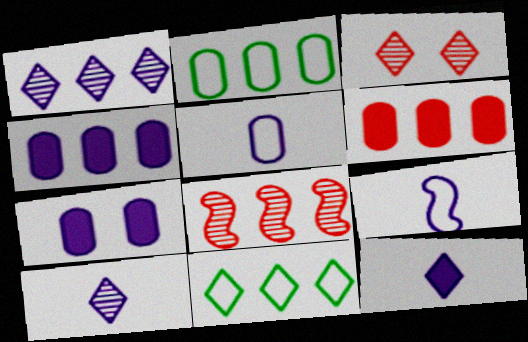[[1, 7, 9], 
[3, 11, 12], 
[4, 8, 11]]